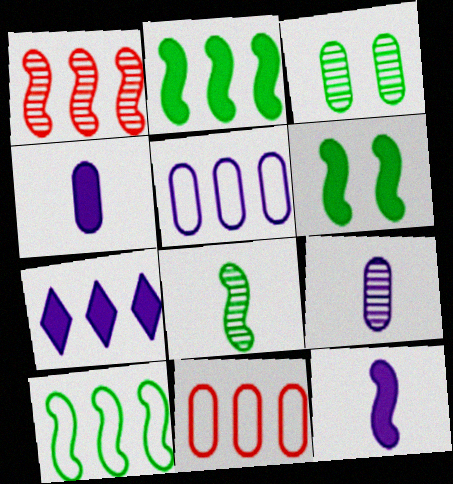[[3, 4, 11], 
[6, 8, 10]]